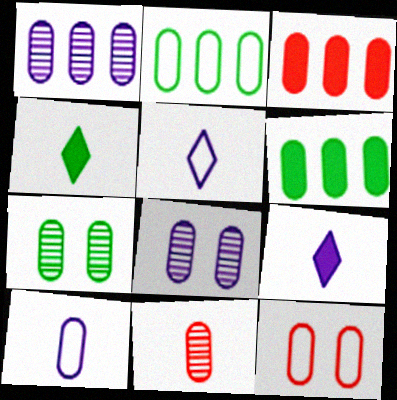[[1, 2, 3], 
[1, 7, 11], 
[2, 10, 12], 
[3, 7, 10], 
[3, 11, 12]]